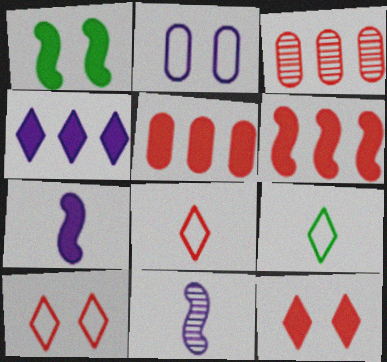[[1, 6, 7], 
[2, 4, 11]]